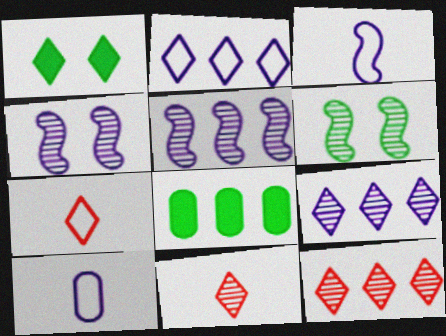[[1, 2, 11], 
[1, 7, 9], 
[4, 7, 8]]